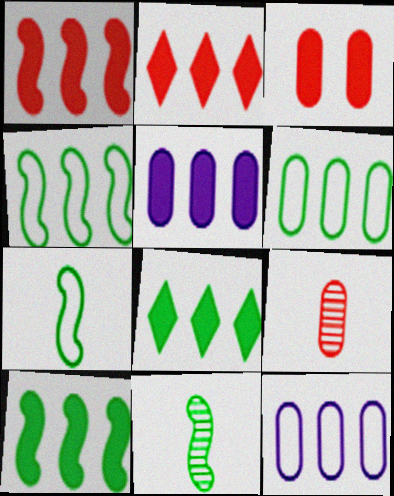[[1, 5, 8], 
[2, 5, 10]]